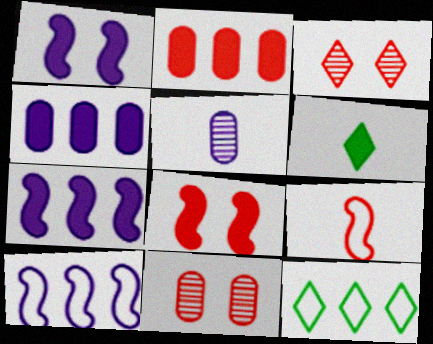[[1, 2, 6], 
[2, 3, 9], 
[4, 6, 8], 
[5, 6, 9], 
[5, 8, 12], 
[6, 10, 11]]